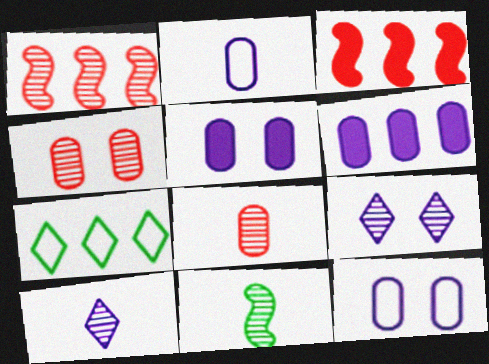[[1, 6, 7], 
[8, 10, 11]]